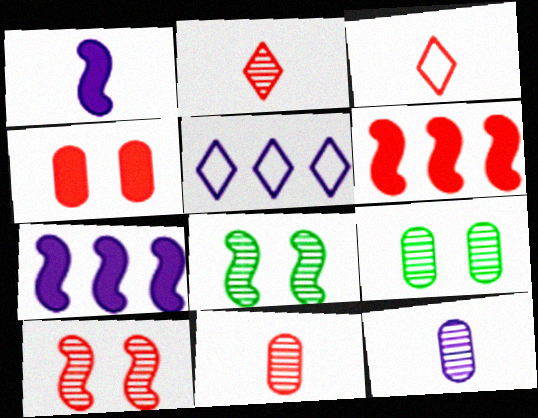[[3, 7, 9]]